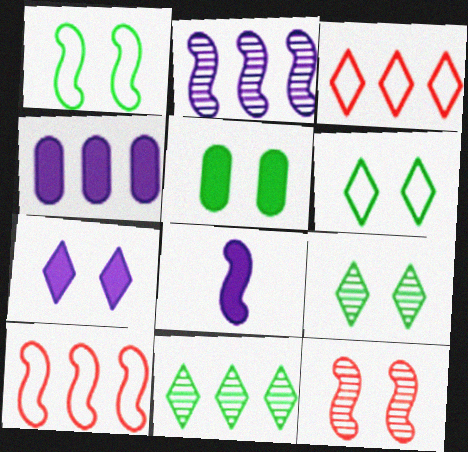[[1, 5, 9], 
[4, 7, 8], 
[4, 10, 11]]